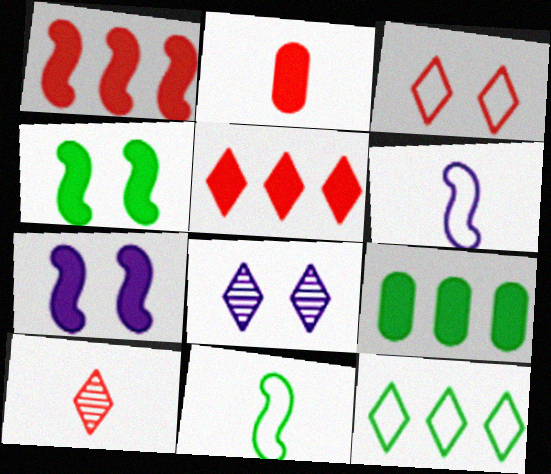[[3, 5, 10]]